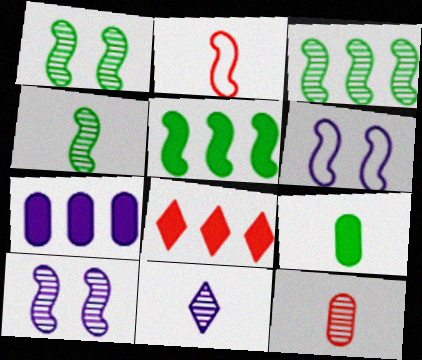[[1, 3, 4], 
[2, 5, 10], 
[2, 9, 11], 
[4, 11, 12], 
[5, 7, 8], 
[6, 7, 11]]